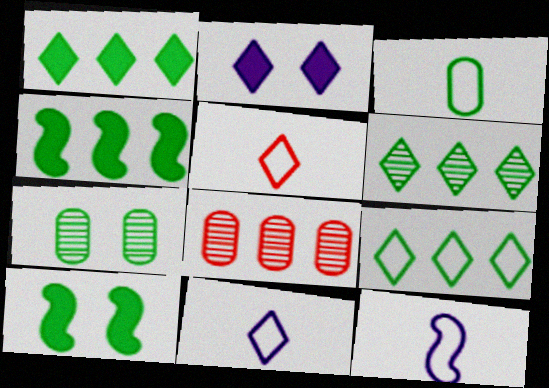[[1, 6, 9], 
[2, 5, 6], 
[3, 5, 12], 
[3, 6, 10], 
[8, 10, 11]]